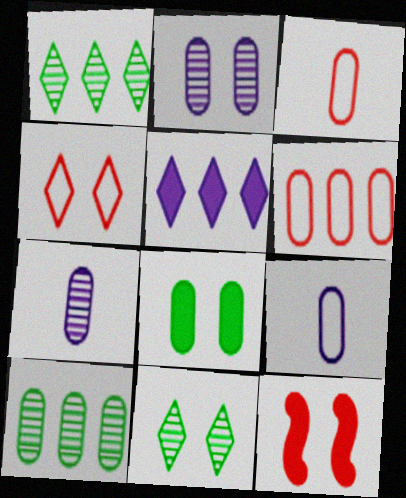[[1, 9, 12], 
[6, 7, 8]]